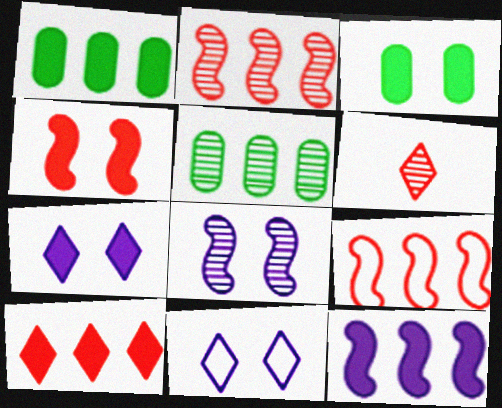[[1, 10, 12], 
[3, 4, 7], 
[5, 6, 8]]